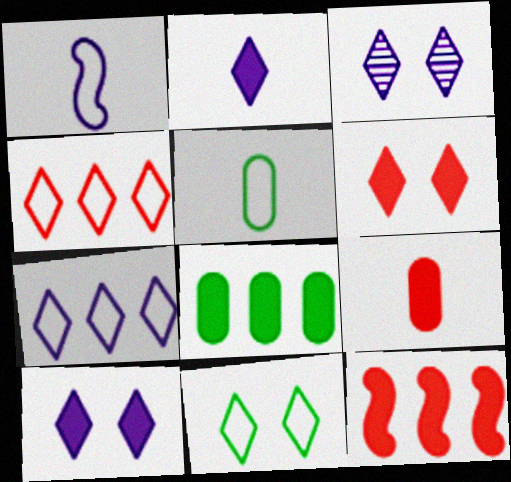[[2, 3, 7], 
[3, 5, 12], 
[3, 6, 11], 
[6, 9, 12]]